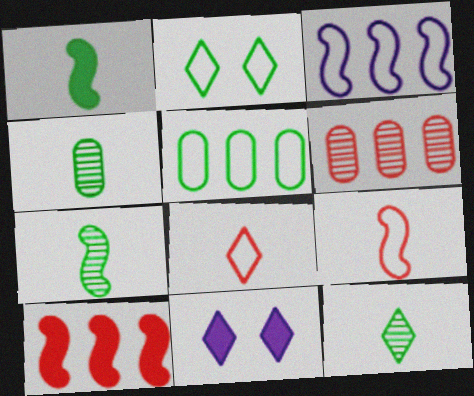[[4, 7, 12]]